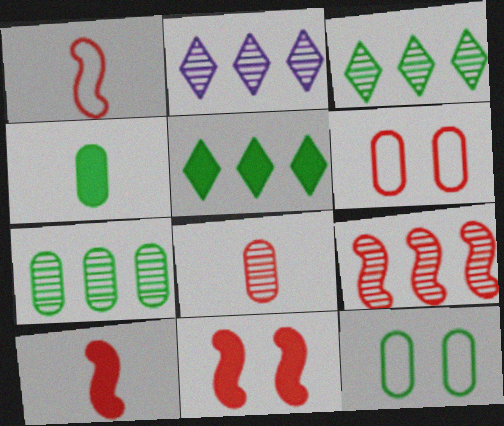[[1, 9, 11], 
[2, 7, 9], 
[2, 10, 12], 
[4, 7, 12]]